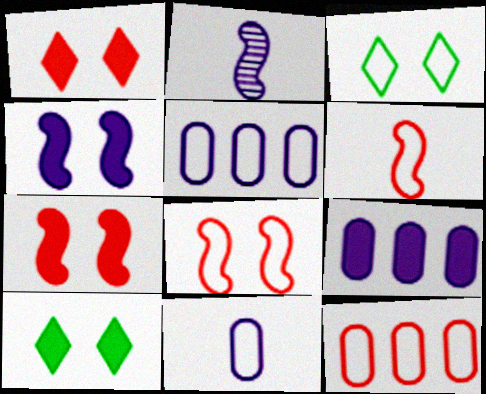[[2, 10, 12], 
[3, 5, 6]]